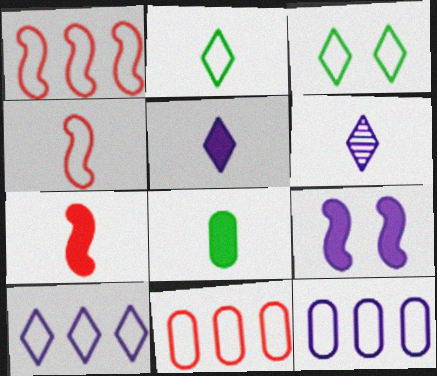[[3, 4, 12], 
[4, 6, 8], 
[5, 7, 8], 
[6, 9, 12]]